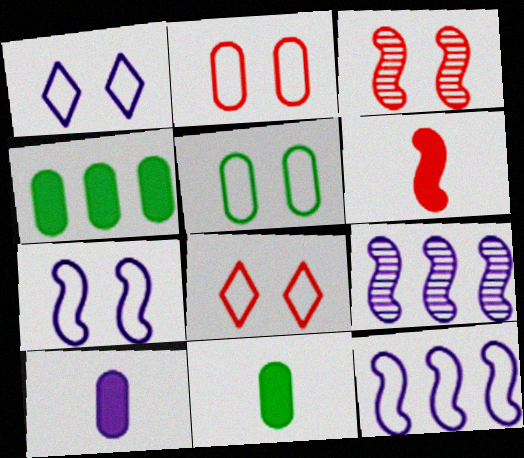[[1, 9, 10], 
[5, 7, 8], 
[8, 9, 11]]